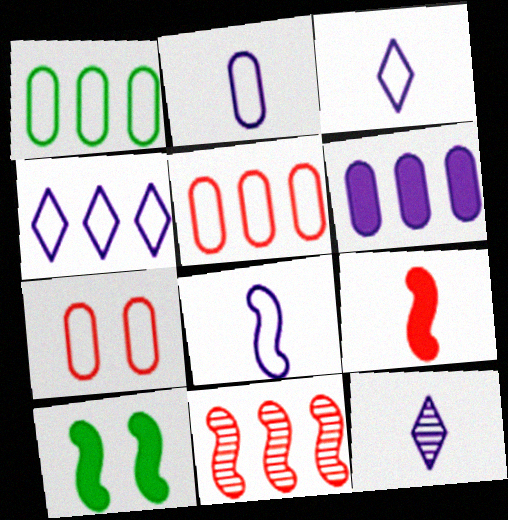[[1, 2, 7], 
[2, 3, 8], 
[5, 10, 12], 
[8, 10, 11]]